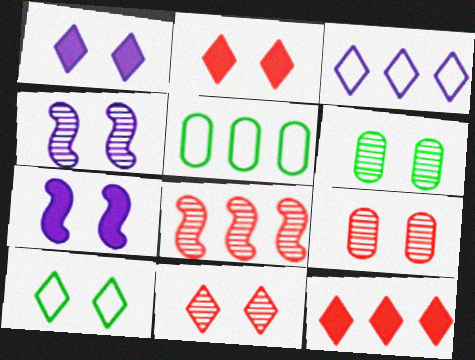[[1, 10, 11], 
[4, 6, 11], 
[7, 9, 10]]